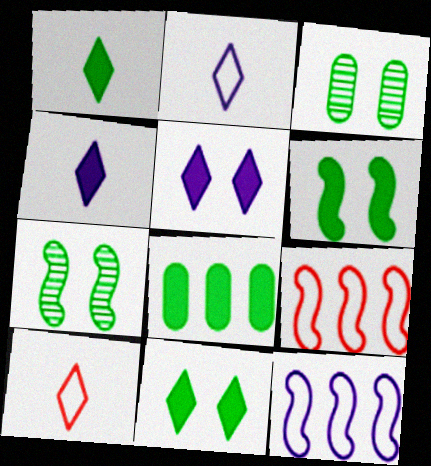[[1, 6, 8], 
[3, 4, 9]]